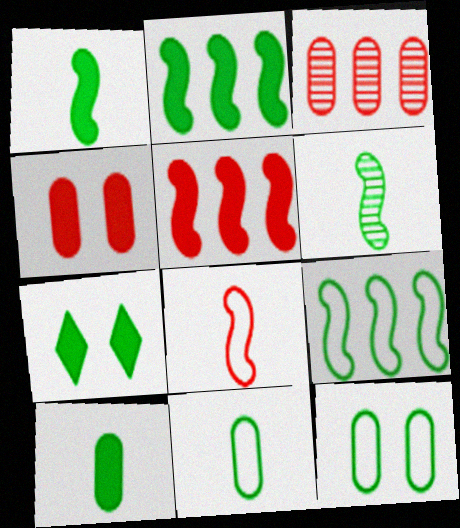[[2, 7, 10]]